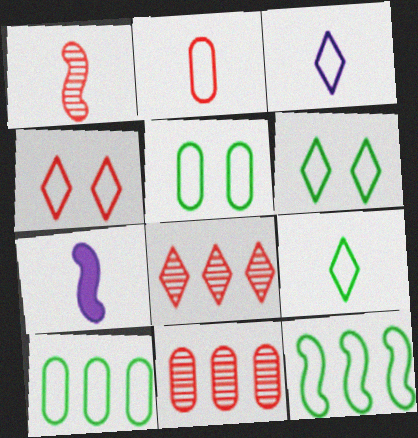[[5, 7, 8], 
[5, 9, 12], 
[6, 7, 11]]